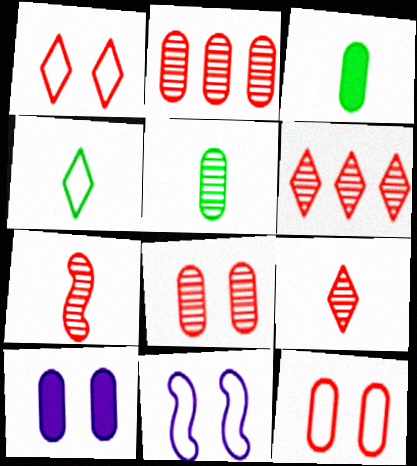[[3, 6, 11], 
[6, 7, 8]]